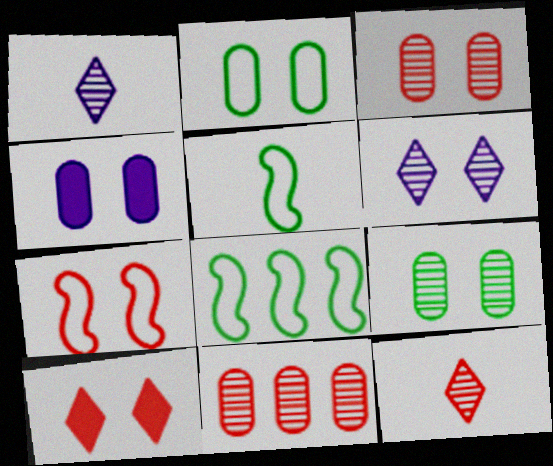[[2, 3, 4], 
[3, 7, 10], 
[4, 8, 12]]